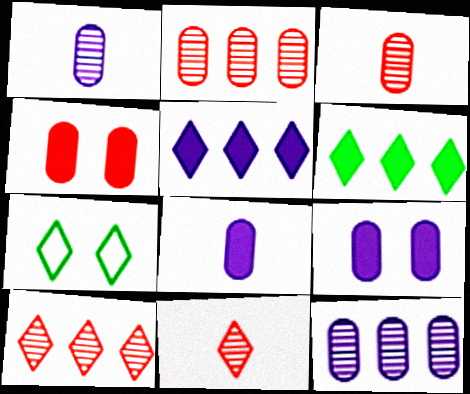[[5, 7, 11]]